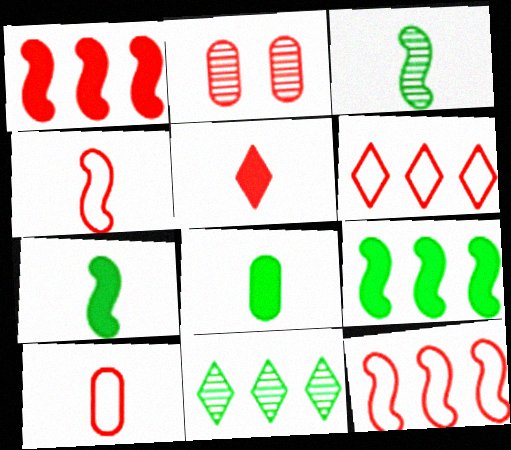[[2, 5, 12]]